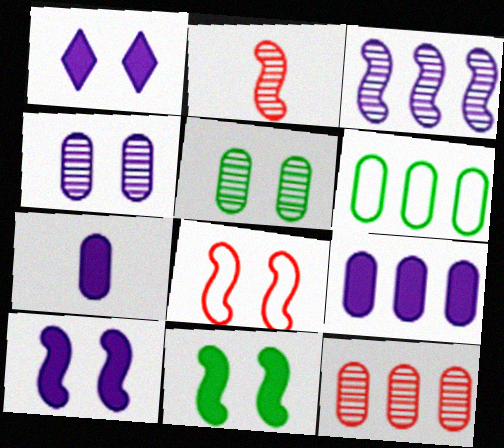[[1, 2, 6], 
[1, 5, 8], 
[6, 9, 12]]